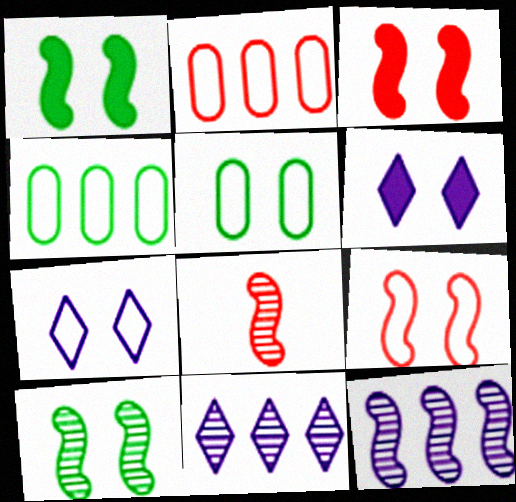[[4, 6, 8], 
[5, 7, 9], 
[8, 10, 12]]